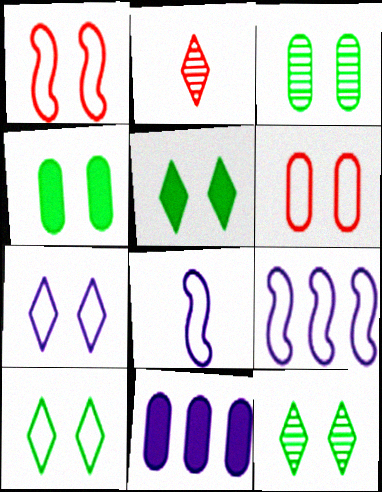[[2, 4, 9], 
[5, 10, 12]]